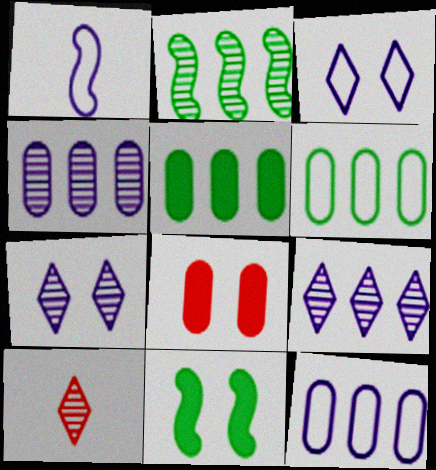[[1, 3, 12], 
[10, 11, 12]]